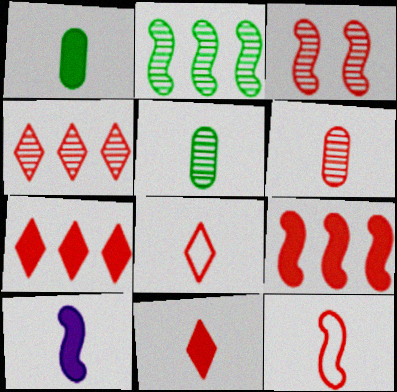[[1, 10, 11], 
[3, 4, 6], 
[3, 9, 12], 
[5, 8, 10], 
[6, 11, 12]]